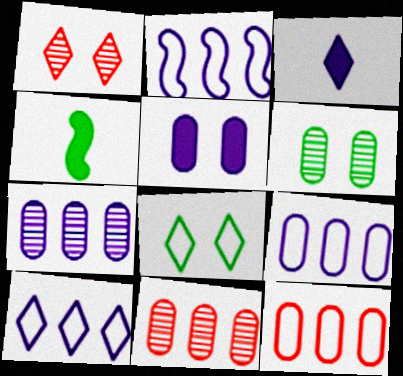[[1, 4, 9], 
[2, 9, 10]]